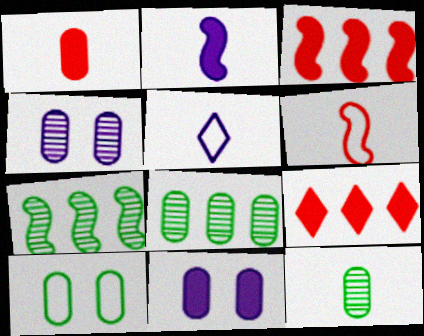[]